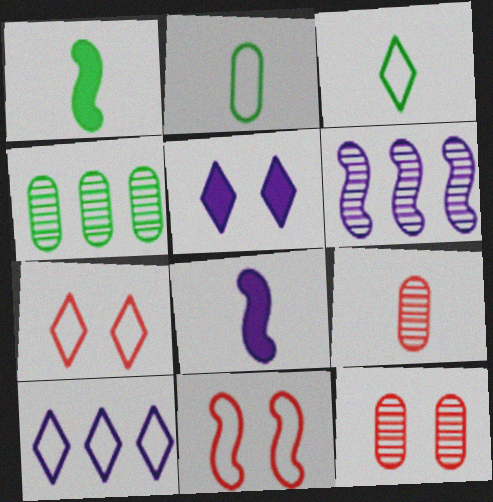[[1, 6, 11], 
[1, 10, 12], 
[2, 10, 11], 
[3, 7, 10], 
[3, 8, 9], 
[4, 7, 8]]